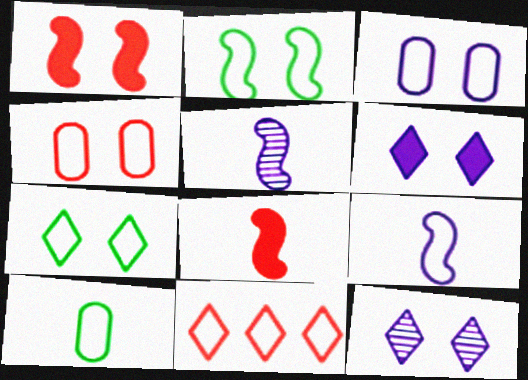[]